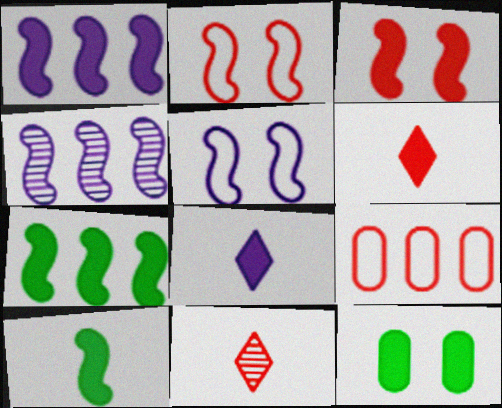[[1, 3, 10], 
[1, 6, 12], 
[2, 4, 10], 
[3, 9, 11]]